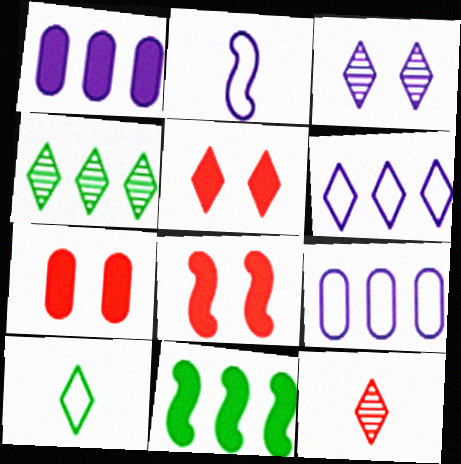[[1, 2, 3], 
[2, 4, 7], 
[3, 4, 12], 
[5, 7, 8]]